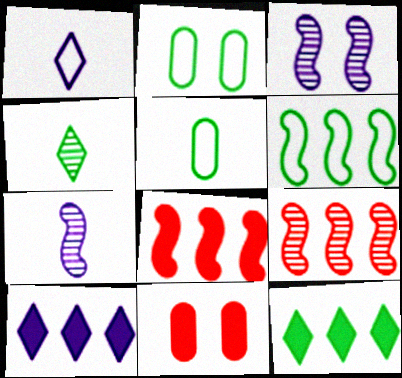[]